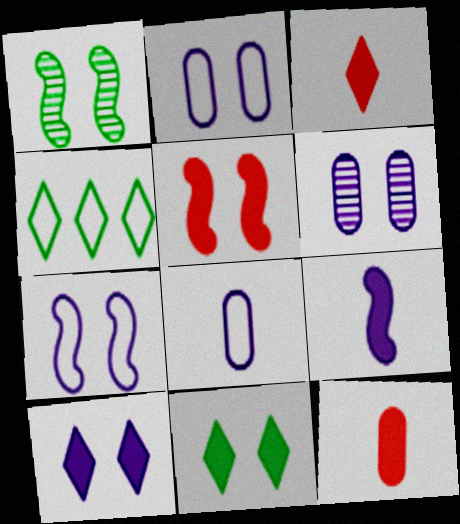[[1, 5, 7], 
[6, 7, 10]]